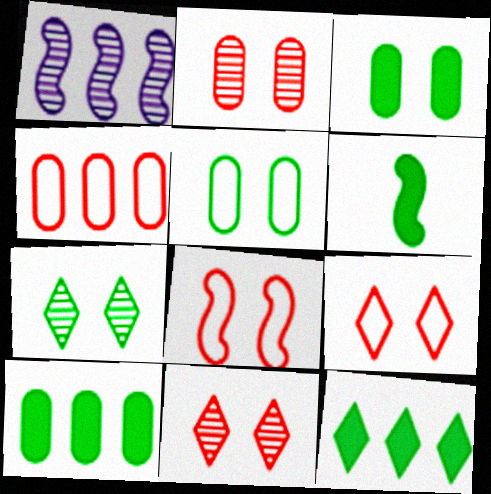[[1, 4, 12], 
[1, 6, 8], 
[3, 6, 12]]